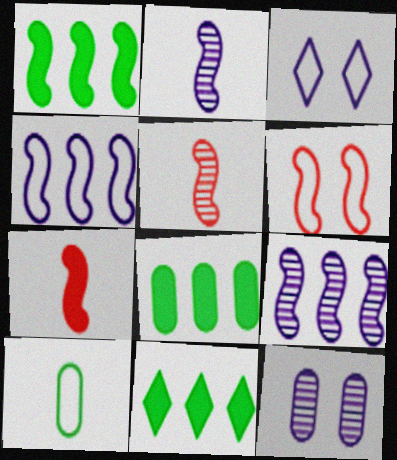[[1, 2, 6], 
[1, 8, 11], 
[3, 5, 8]]